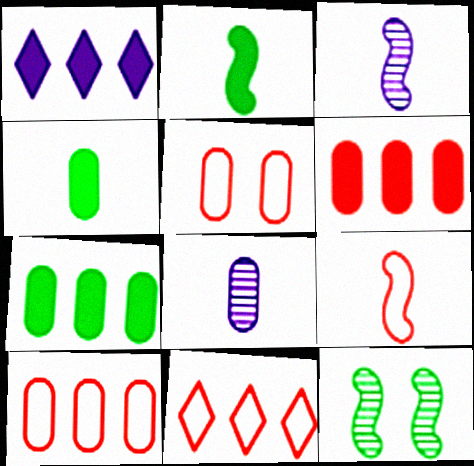[[2, 3, 9], 
[5, 7, 8], 
[5, 9, 11]]